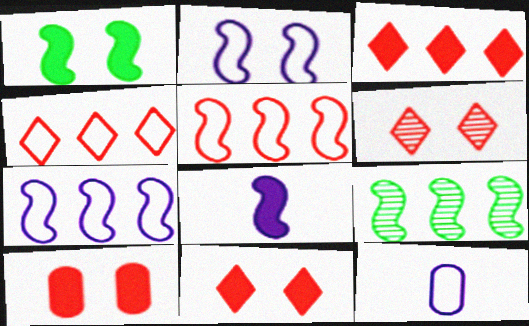[[9, 11, 12]]